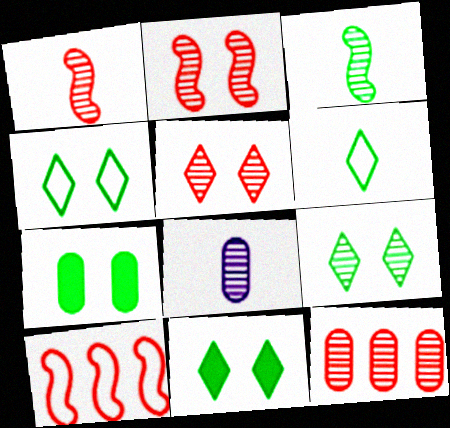[[1, 5, 12], 
[4, 9, 11], 
[8, 10, 11]]